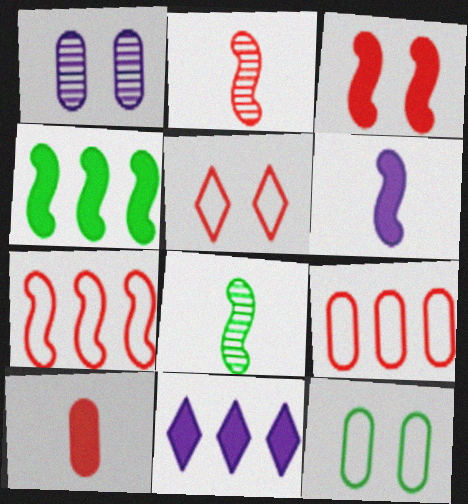[[2, 3, 7], 
[2, 11, 12], 
[3, 4, 6]]